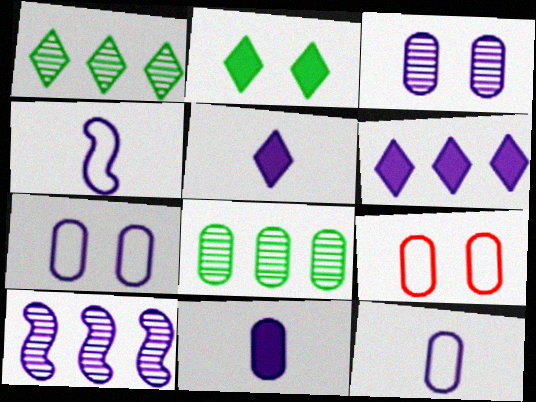[[3, 4, 6], 
[5, 7, 10], 
[8, 9, 11]]